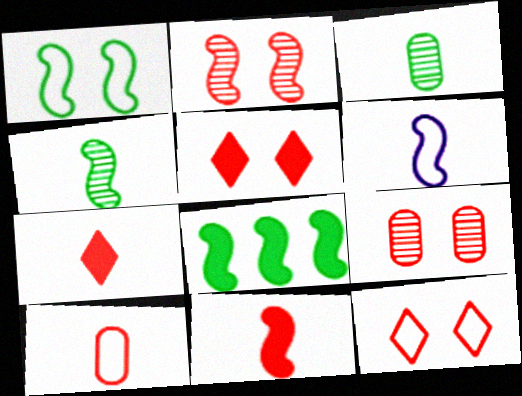[[1, 4, 8], 
[2, 6, 8], 
[3, 6, 7], 
[4, 6, 11]]